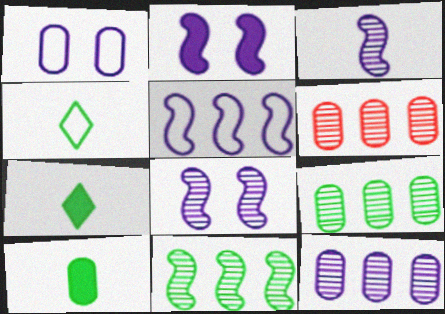[[1, 6, 10], 
[2, 3, 5], 
[2, 4, 6], 
[6, 9, 12]]